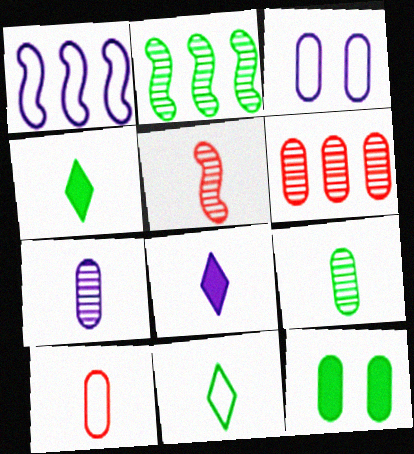[[2, 11, 12]]